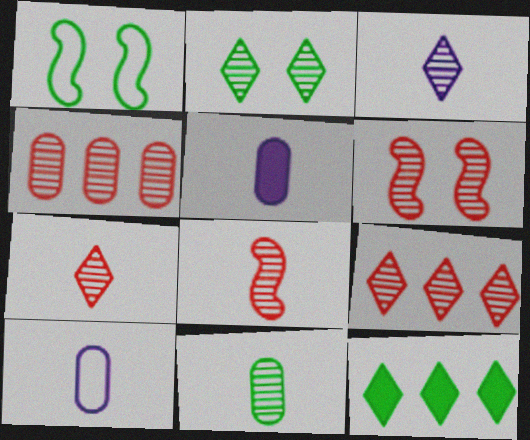[[1, 5, 9], 
[1, 11, 12], 
[2, 3, 9], 
[3, 8, 11], 
[4, 6, 7], 
[6, 10, 12]]